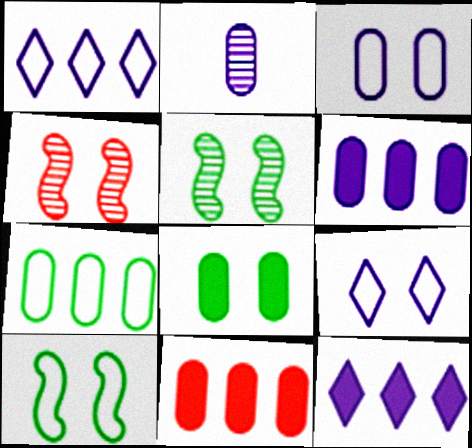[[2, 3, 6], 
[4, 8, 9]]